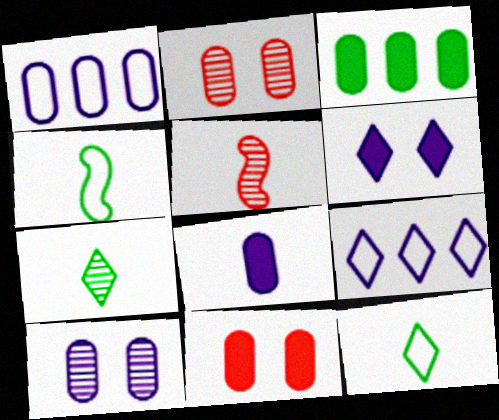[[1, 8, 10], 
[3, 8, 11], 
[5, 8, 12]]